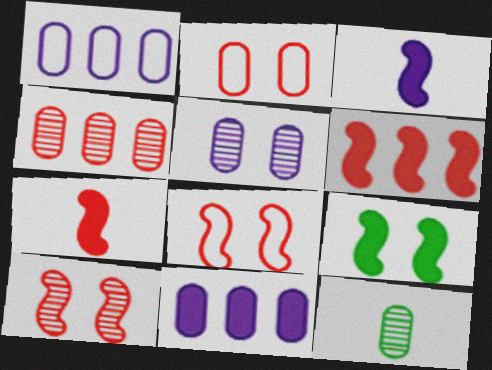[[2, 11, 12], 
[3, 6, 9], 
[4, 5, 12]]